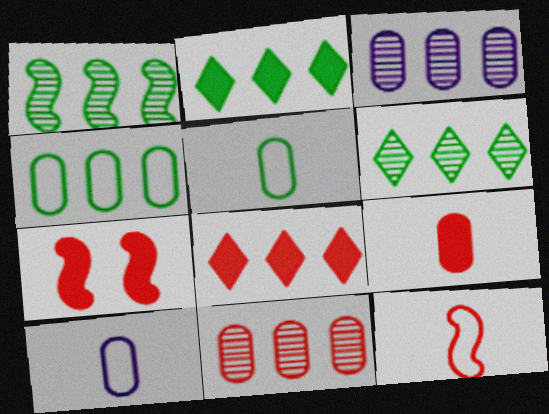[[1, 2, 4], 
[6, 7, 10], 
[7, 8, 9]]